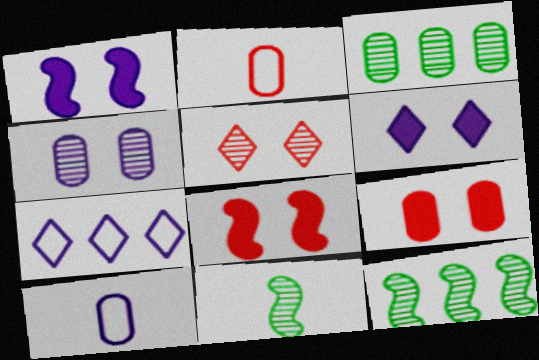[[2, 6, 12], 
[3, 9, 10], 
[7, 9, 11]]